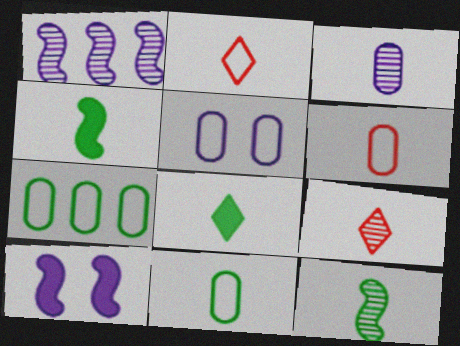[[2, 3, 4], 
[3, 9, 12], 
[5, 6, 7], 
[7, 9, 10], 
[8, 11, 12]]